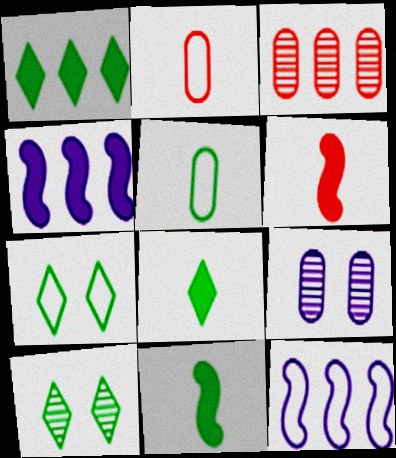[[1, 3, 12], 
[2, 4, 10], 
[2, 7, 12]]